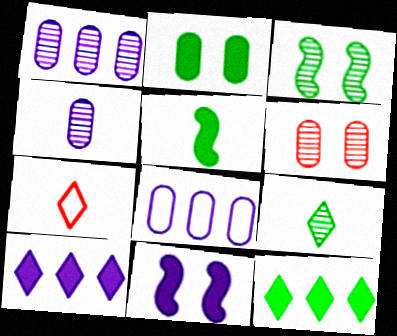[[2, 5, 12], 
[4, 5, 7]]